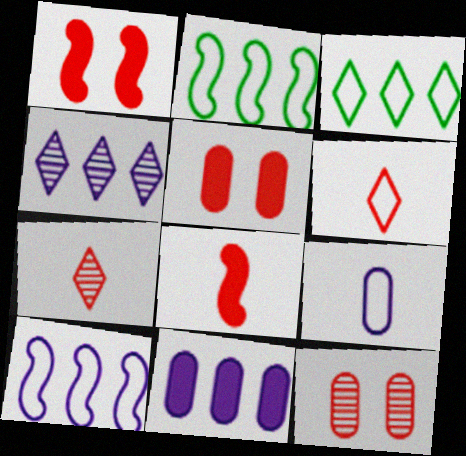[[4, 10, 11]]